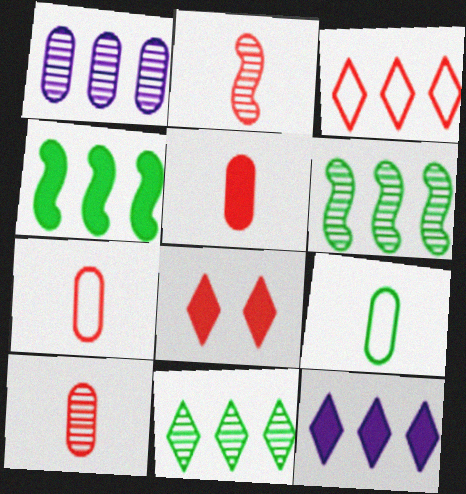[[1, 3, 4], 
[3, 11, 12], 
[5, 7, 10]]